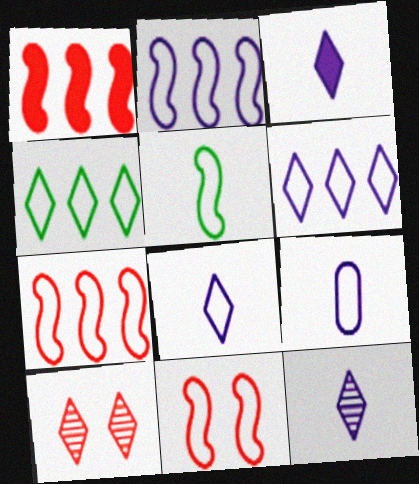[[2, 5, 11], 
[3, 4, 10], 
[3, 8, 12], 
[4, 9, 11]]